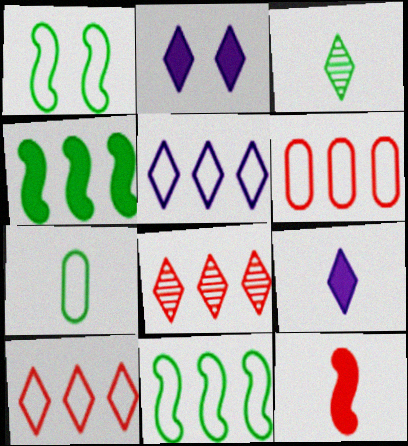[[2, 3, 10], 
[5, 6, 11]]